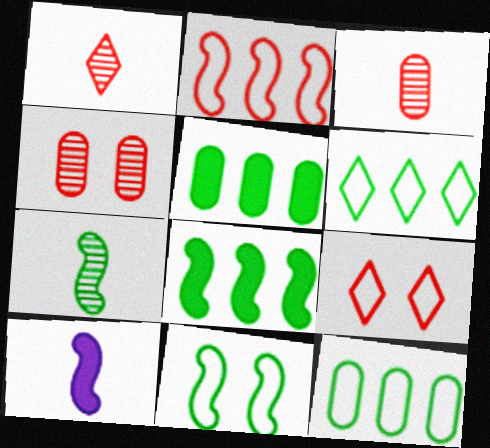[[4, 6, 10], 
[7, 8, 11]]